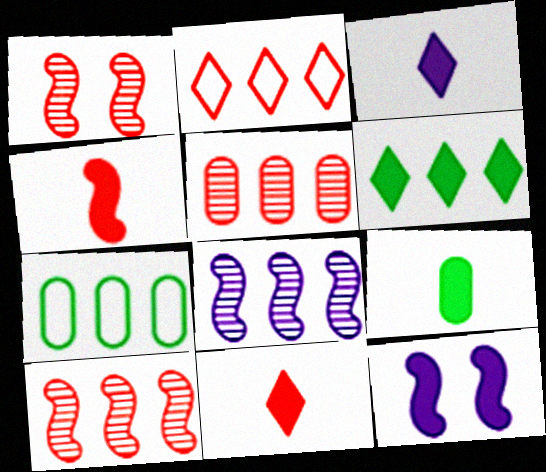[[1, 3, 7], 
[3, 4, 9]]